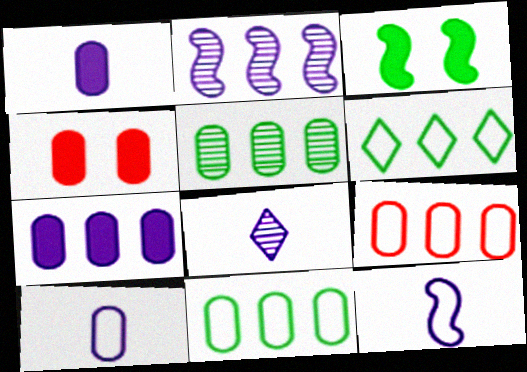[[1, 8, 12], 
[3, 8, 9], 
[4, 5, 10], 
[5, 7, 9]]